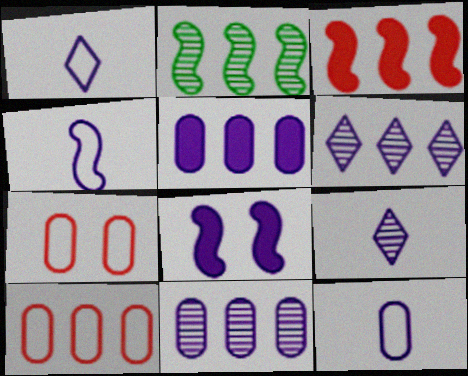[[1, 4, 12], 
[1, 8, 11], 
[6, 8, 12]]